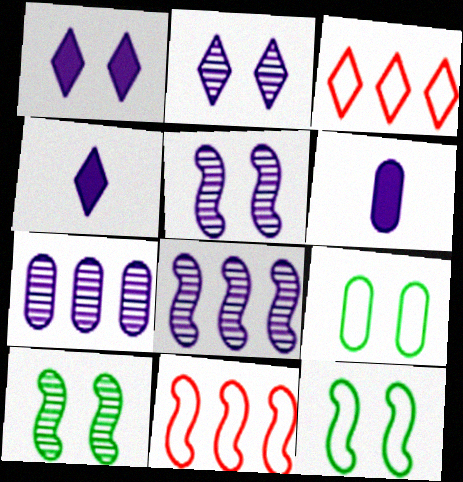[[3, 6, 10]]